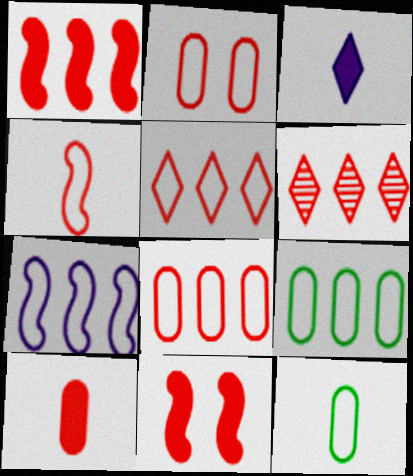[[1, 6, 8], 
[2, 4, 5], 
[5, 7, 9]]